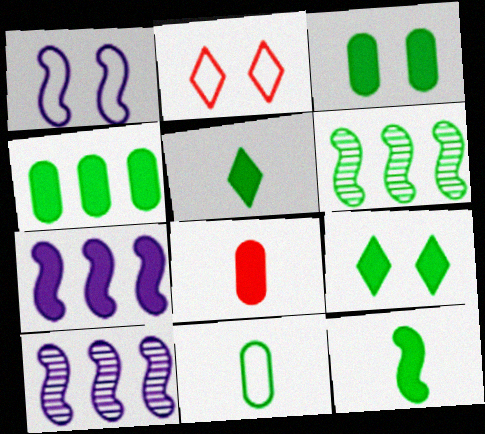[[4, 9, 12], 
[6, 9, 11], 
[7, 8, 9]]